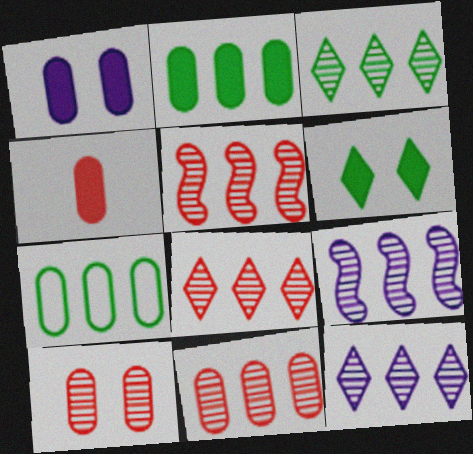[[1, 2, 4], 
[3, 8, 12], 
[3, 9, 11], 
[5, 8, 11]]